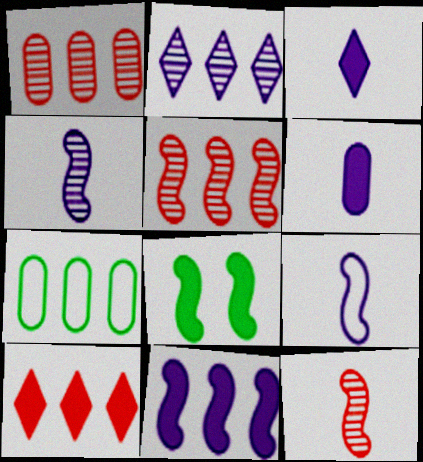[[5, 8, 9], 
[6, 8, 10]]